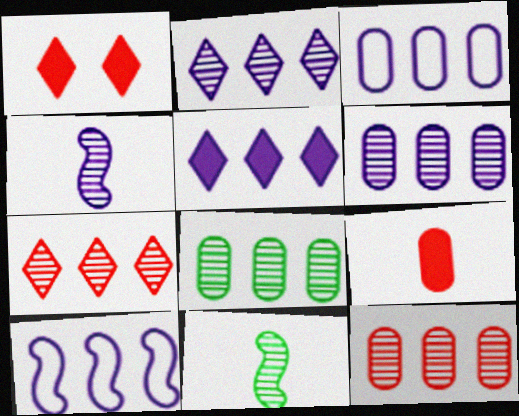[[1, 3, 11], 
[5, 6, 10], 
[6, 8, 12]]